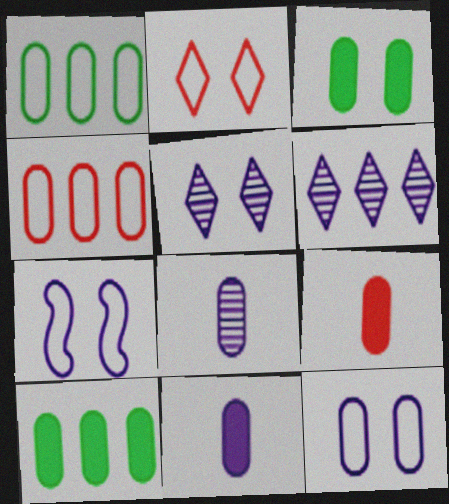[[3, 4, 8], 
[6, 7, 11]]